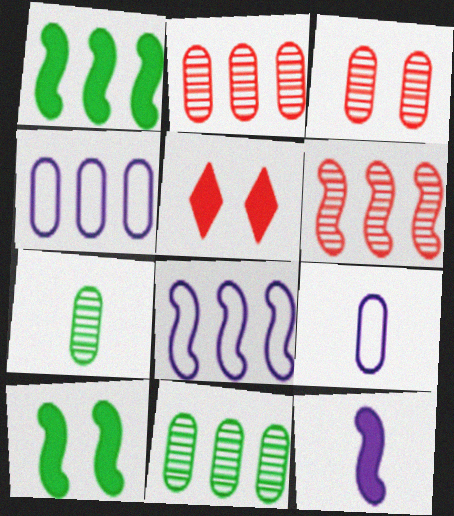[[1, 6, 8], 
[5, 7, 8]]